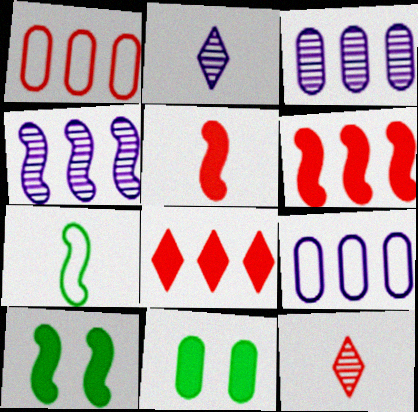[[1, 2, 10], 
[9, 10, 12]]